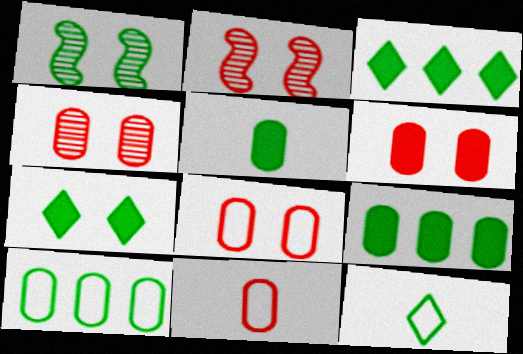[[1, 9, 12], 
[4, 6, 8]]